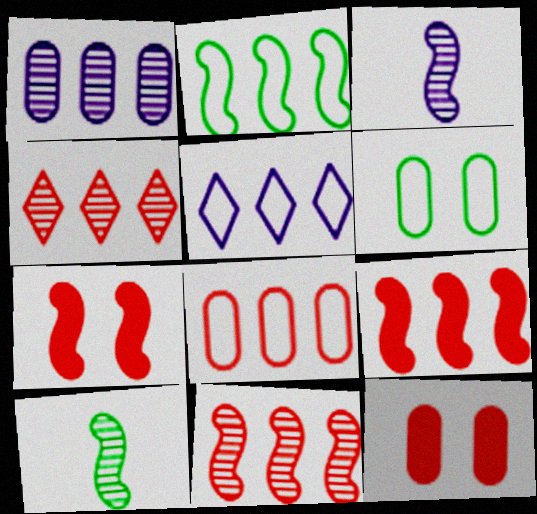[[2, 3, 7], 
[2, 5, 8], 
[4, 8, 9], 
[5, 10, 12]]